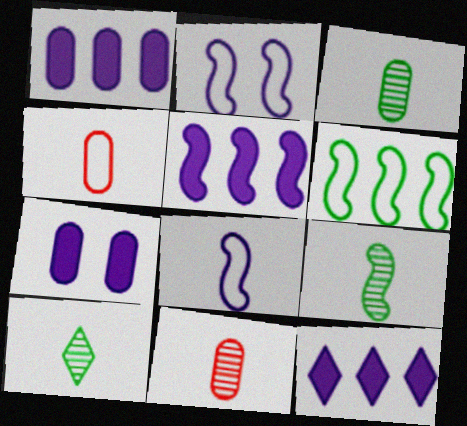[[1, 5, 12], 
[3, 9, 10]]